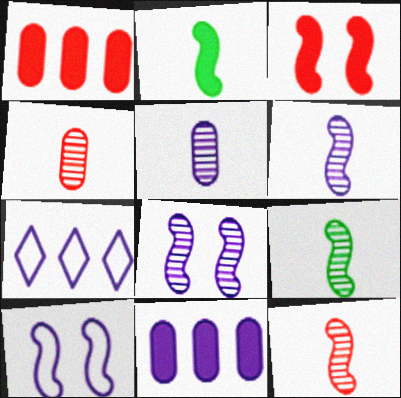[[6, 9, 12]]